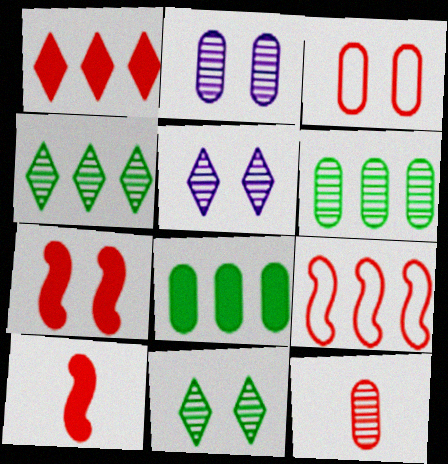[[2, 6, 12]]